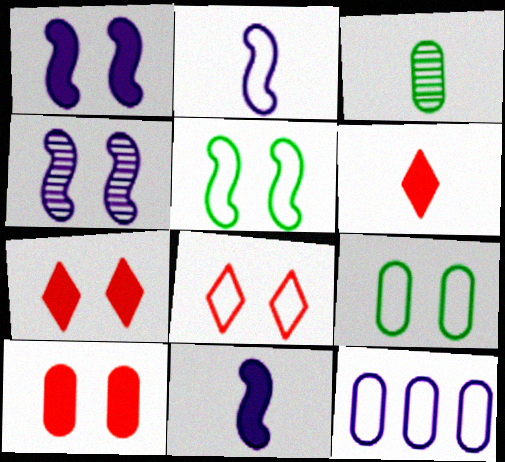[[2, 3, 6], 
[3, 10, 12], 
[4, 7, 9]]